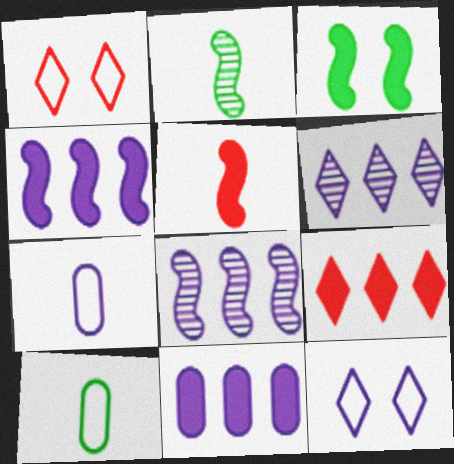[[1, 2, 11], 
[3, 4, 5]]